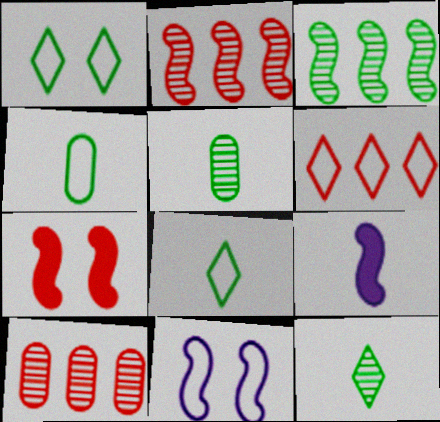[[1, 9, 10], 
[4, 6, 11]]